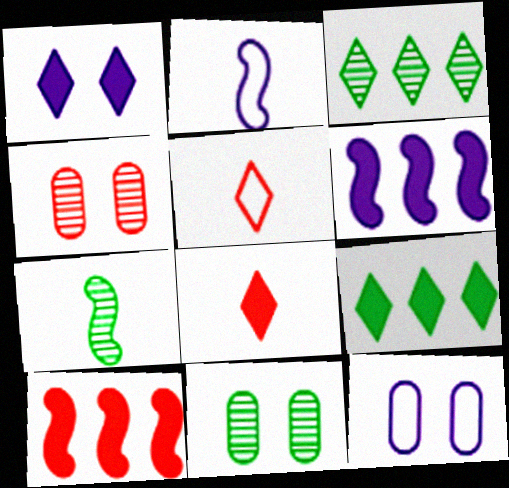[[1, 3, 5], 
[1, 8, 9], 
[2, 4, 9], 
[3, 7, 11], 
[4, 5, 10], 
[5, 6, 11]]